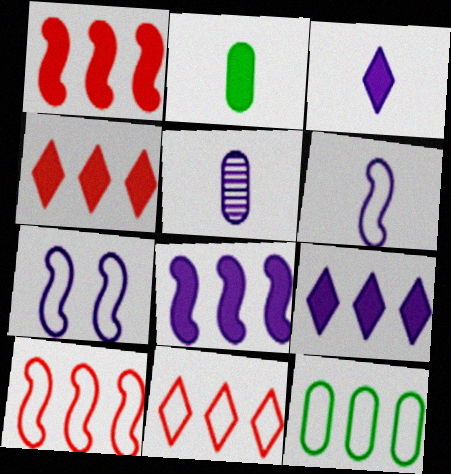[[3, 5, 6], 
[5, 7, 9]]